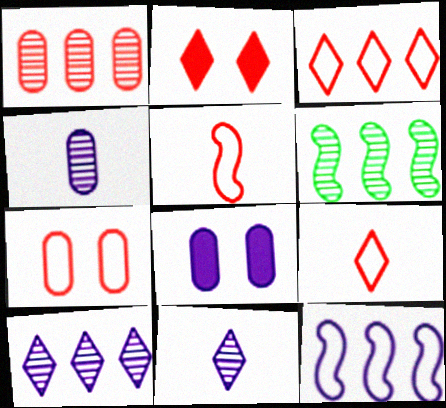[[1, 2, 5], 
[1, 6, 10], 
[3, 5, 7], 
[6, 8, 9], 
[8, 11, 12]]